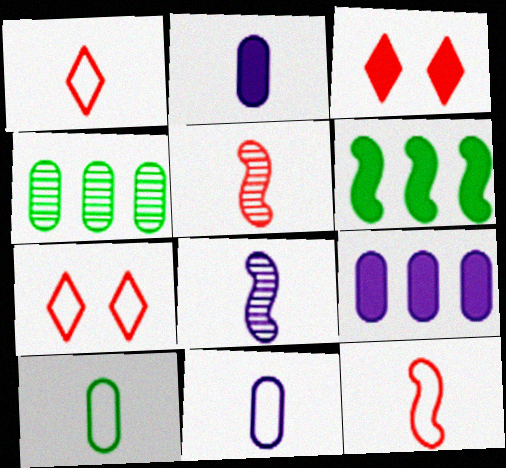[[2, 3, 6]]